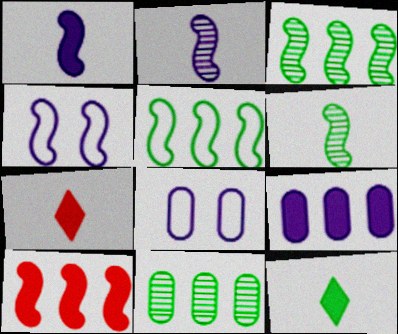[[3, 7, 8], 
[4, 6, 10], 
[4, 7, 11]]